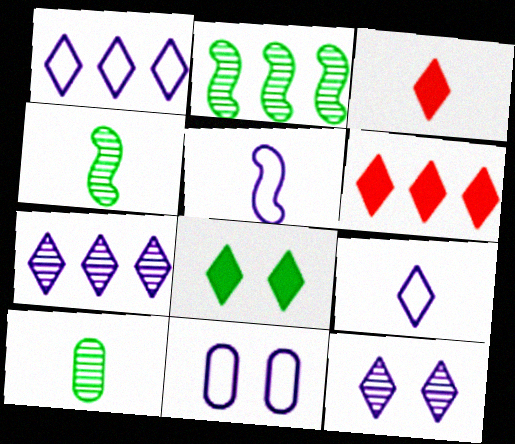[[1, 5, 11], 
[2, 3, 11], 
[3, 5, 10], 
[4, 6, 11]]